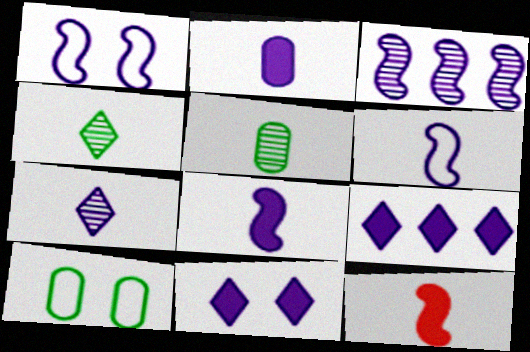[[1, 3, 8], 
[2, 6, 7]]